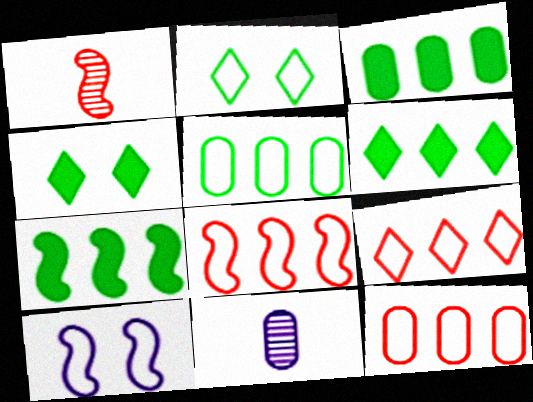[[1, 7, 10], 
[3, 6, 7], 
[4, 8, 11], 
[8, 9, 12]]